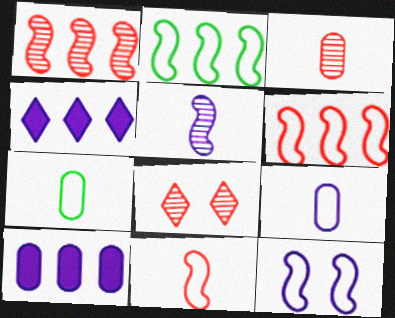[[1, 3, 8], 
[2, 11, 12]]